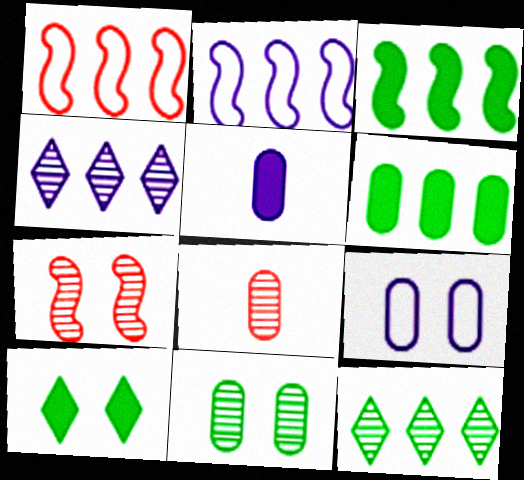[[1, 4, 6], 
[2, 8, 10], 
[6, 8, 9], 
[7, 9, 10]]